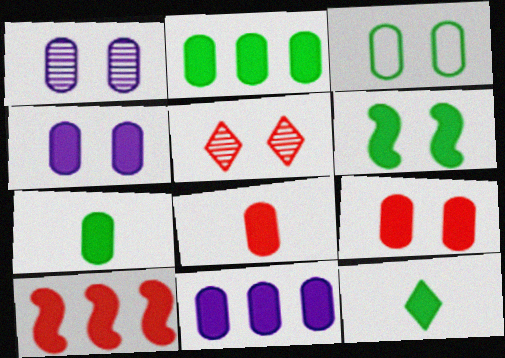[[1, 3, 9], 
[2, 4, 8], 
[2, 6, 12], 
[4, 10, 12], 
[7, 9, 11]]